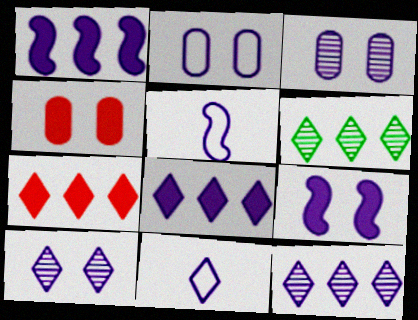[[1, 3, 11], 
[2, 9, 10], 
[3, 5, 8], 
[4, 5, 6], 
[8, 10, 11]]